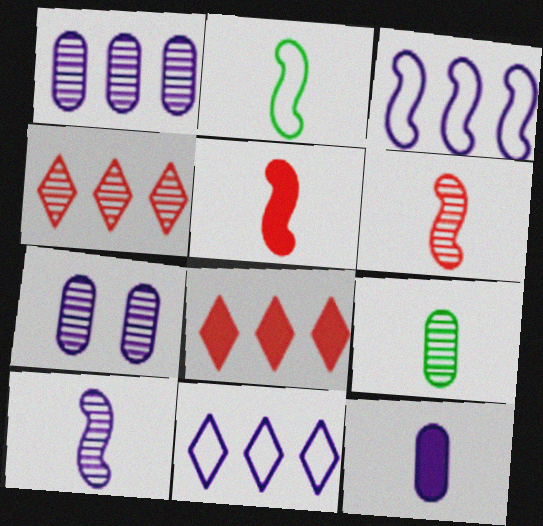[[2, 5, 10], 
[2, 7, 8]]